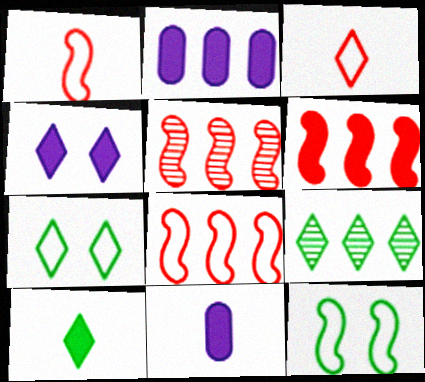[[2, 8, 9], 
[3, 4, 9], 
[5, 6, 8], 
[5, 7, 11], 
[7, 9, 10]]